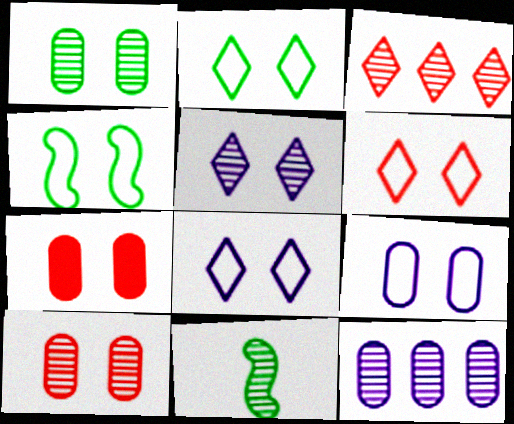[[1, 7, 9], 
[2, 6, 8], 
[4, 5, 7], 
[4, 6, 9]]